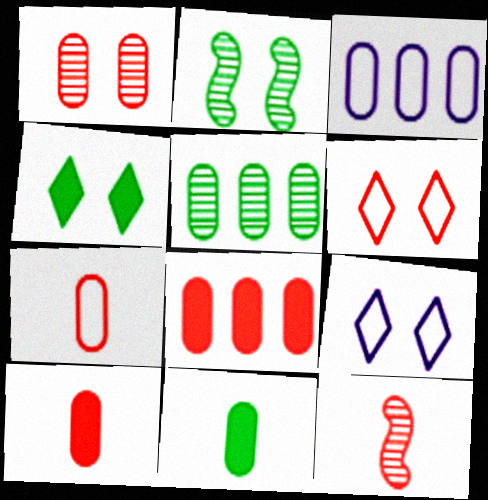[[1, 3, 11], 
[1, 7, 8], 
[3, 4, 12], 
[3, 5, 8], 
[6, 8, 12]]